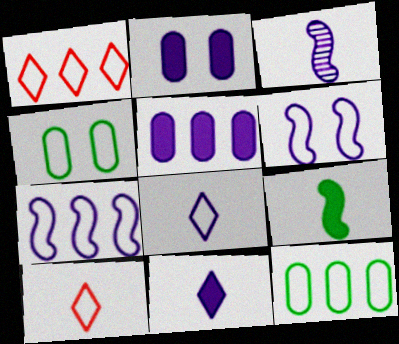[[1, 7, 12], 
[4, 7, 10], 
[6, 10, 12]]